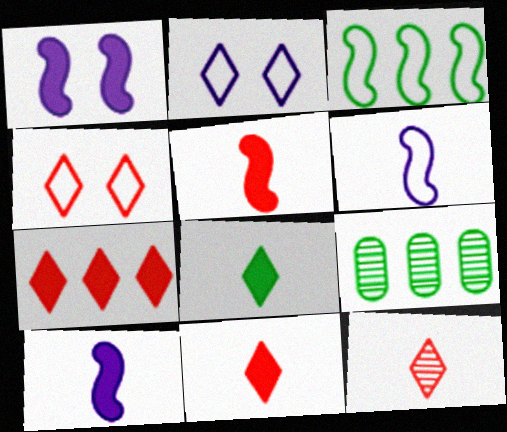[[2, 5, 9], 
[4, 7, 12], 
[4, 9, 10]]